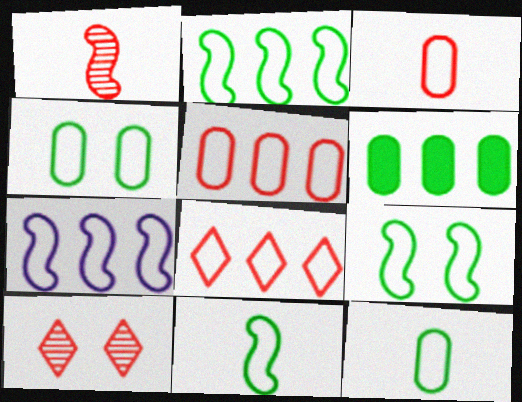[[2, 9, 11]]